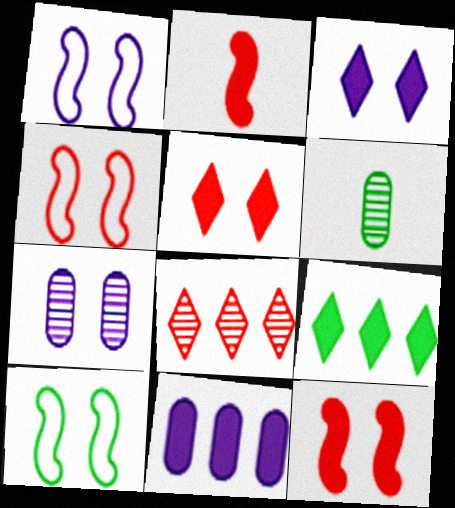[[1, 3, 7], 
[1, 4, 10], 
[5, 7, 10], 
[6, 9, 10]]